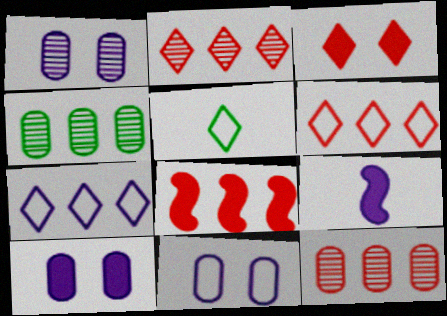[[1, 5, 8], 
[1, 7, 9], 
[1, 10, 11], 
[4, 7, 8], 
[6, 8, 12]]